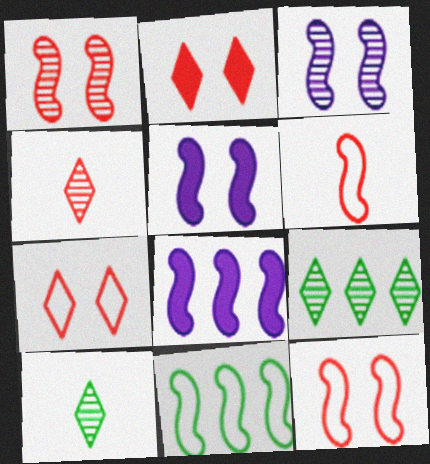[]